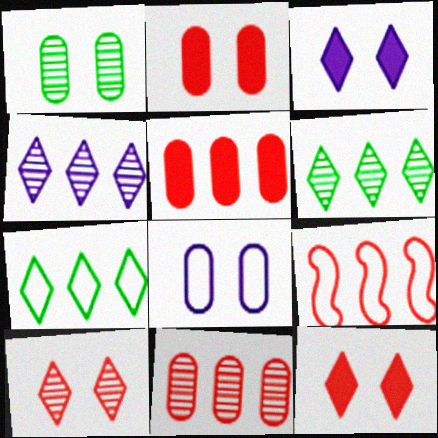[[1, 2, 8]]